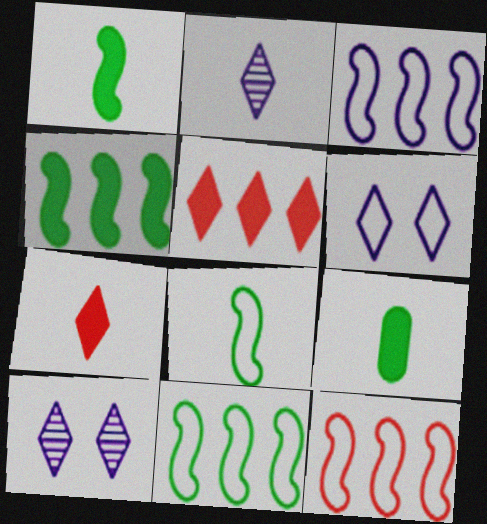[[3, 11, 12], 
[9, 10, 12]]